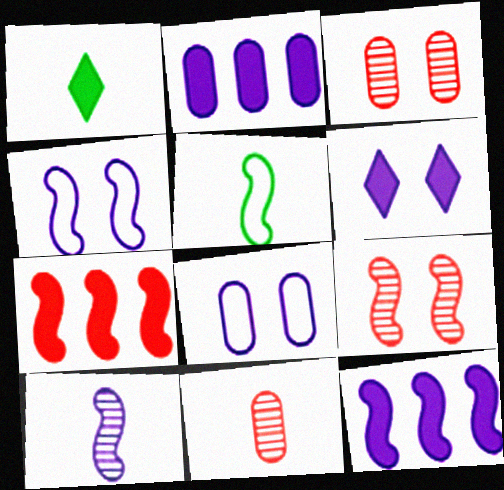[[4, 10, 12], 
[5, 9, 12]]